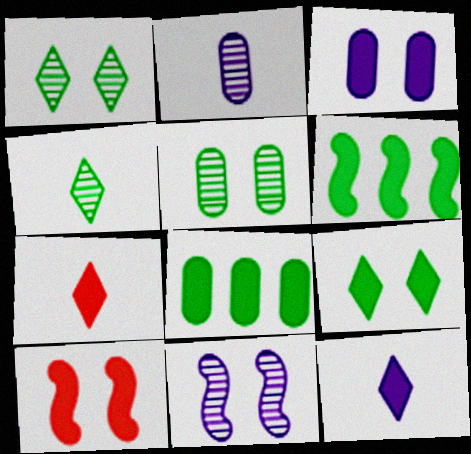[[3, 6, 7], 
[3, 9, 10], 
[8, 10, 12]]